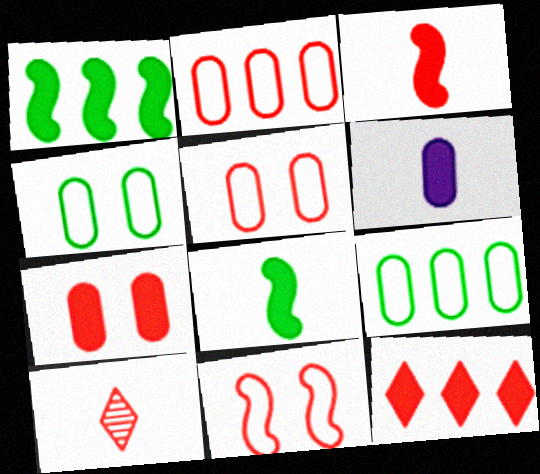[[3, 7, 12]]